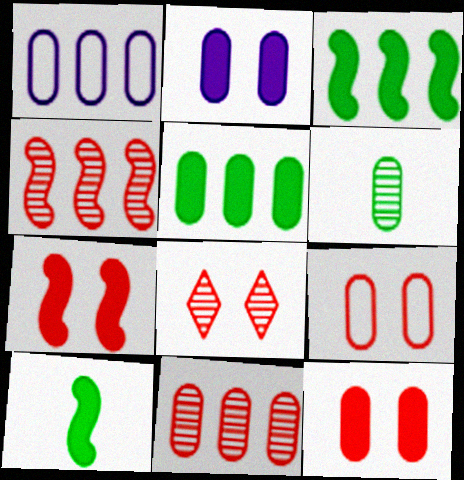[[1, 5, 11], 
[1, 6, 12], 
[1, 8, 10], 
[7, 8, 9]]